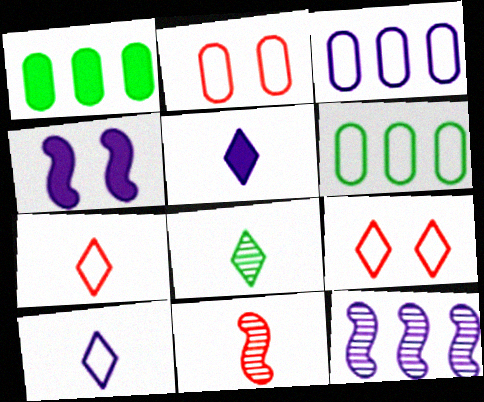[[5, 7, 8]]